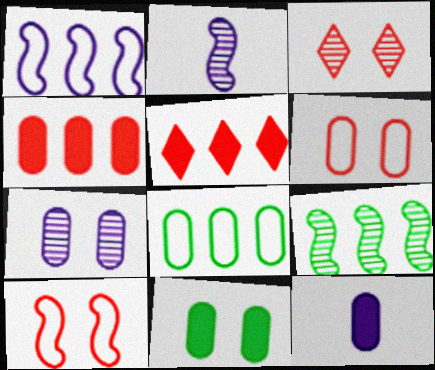[[4, 11, 12], 
[6, 7, 11]]